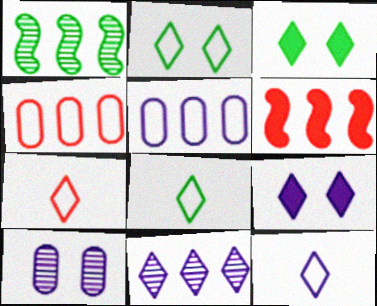[[3, 7, 11], 
[6, 8, 10], 
[7, 8, 12], 
[9, 11, 12]]